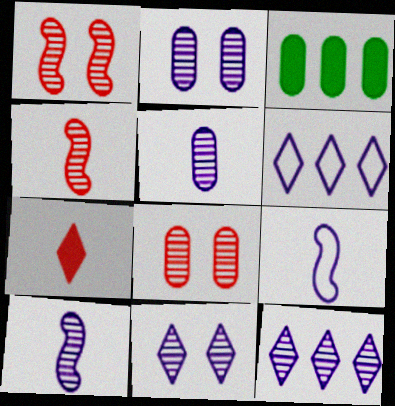[[2, 10, 12]]